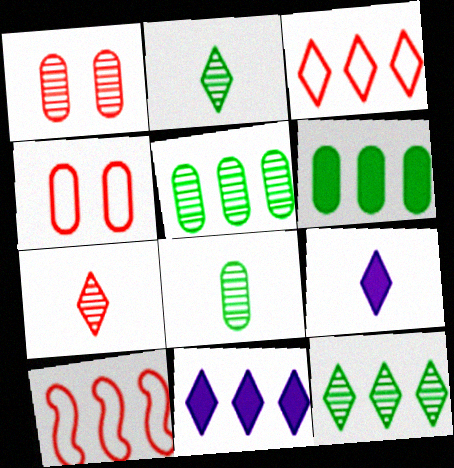[[3, 11, 12], 
[5, 10, 11]]